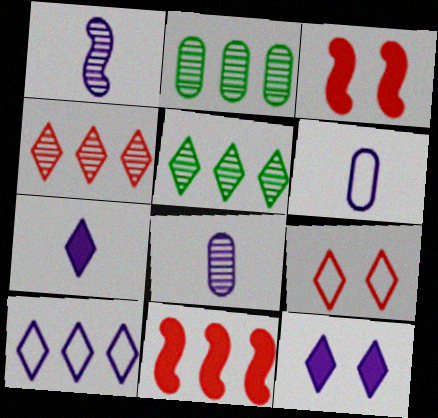[[1, 6, 7], 
[2, 10, 11], 
[3, 5, 6], 
[5, 7, 9]]